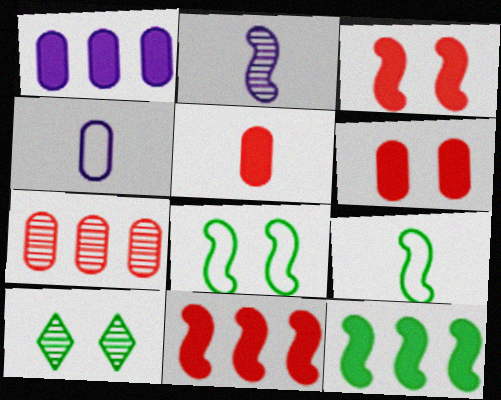[[2, 7, 10], 
[2, 8, 11], 
[4, 10, 11]]